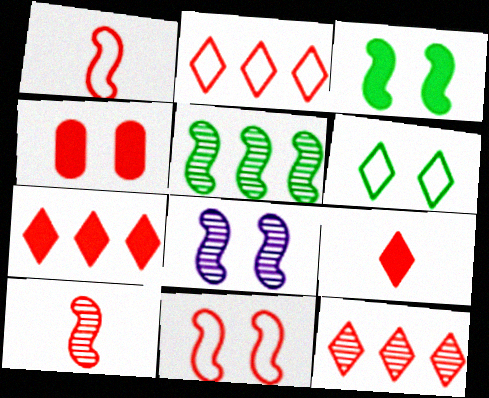[[1, 4, 12], 
[2, 4, 10], 
[2, 7, 12], 
[3, 8, 11], 
[4, 6, 8], 
[5, 8, 10]]